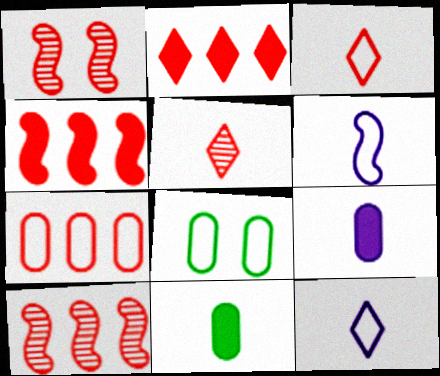[[2, 7, 10], 
[5, 6, 11]]